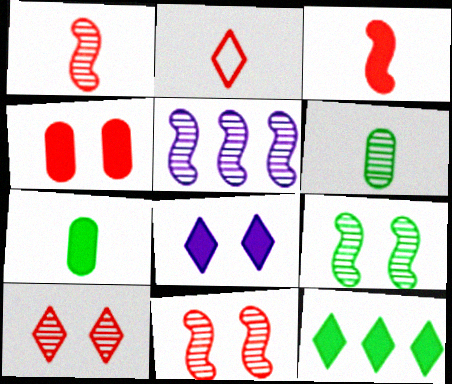[[1, 5, 9], 
[5, 6, 10]]